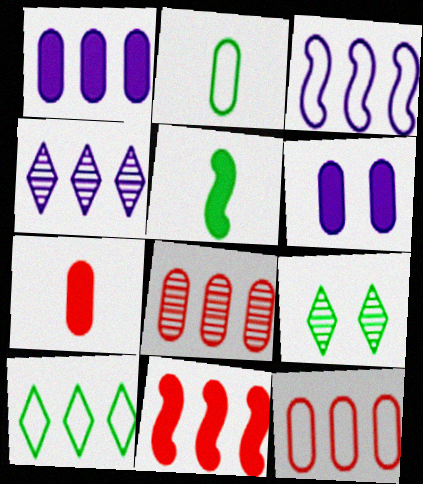[[1, 3, 4], 
[2, 6, 8], 
[3, 7, 9], 
[3, 10, 12]]